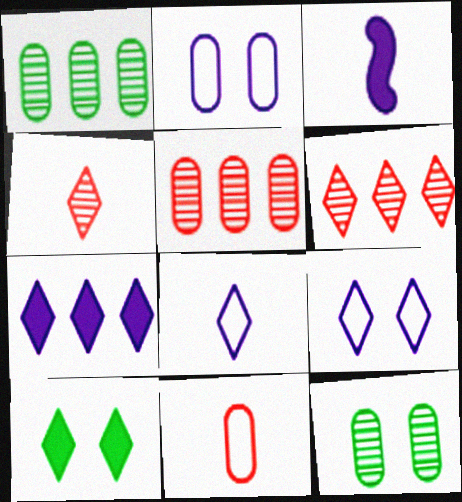[[6, 8, 10]]